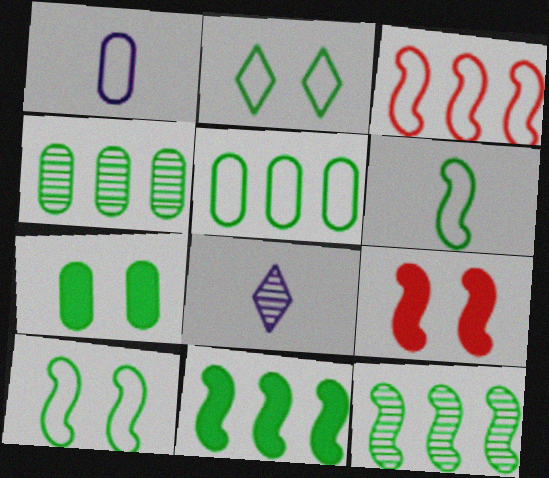[[1, 2, 3], 
[2, 5, 6], 
[3, 7, 8], 
[5, 8, 9]]